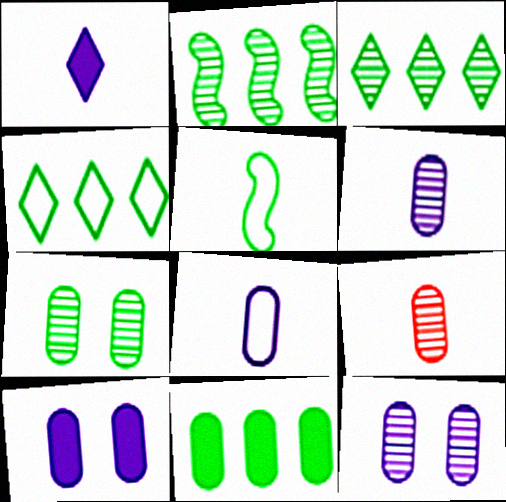[[1, 5, 9], 
[2, 4, 11]]